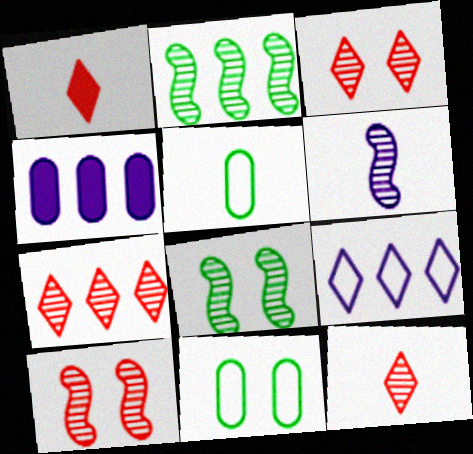[[1, 5, 6], 
[2, 6, 10], 
[3, 7, 12]]